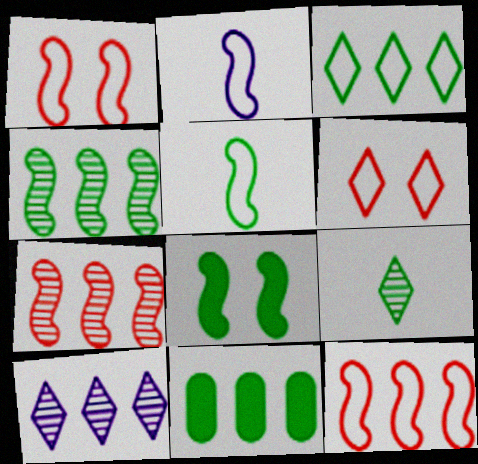[[2, 7, 8], 
[3, 4, 11], 
[4, 5, 8], 
[10, 11, 12]]